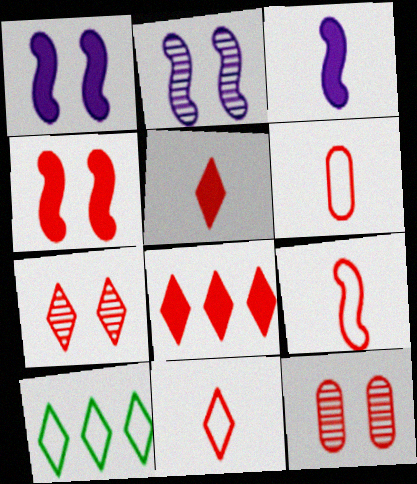[[3, 10, 12], 
[6, 9, 11], 
[7, 8, 11], 
[8, 9, 12]]